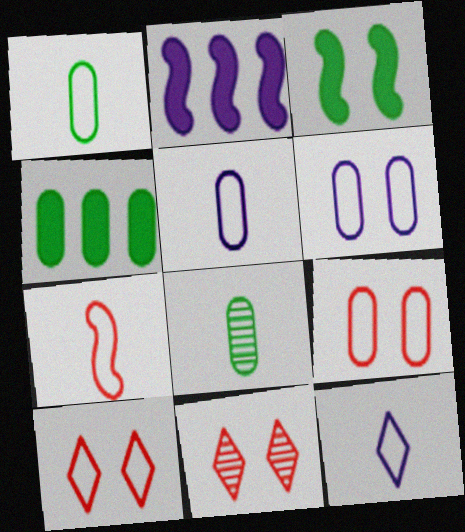[[1, 2, 11], 
[1, 7, 12], 
[2, 8, 10], 
[3, 6, 11]]